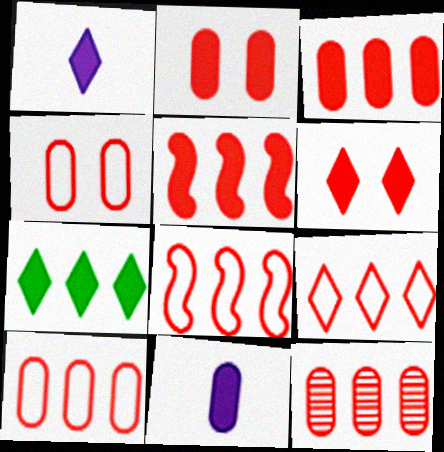[[1, 6, 7], 
[3, 10, 12], 
[5, 9, 12], 
[8, 9, 10]]